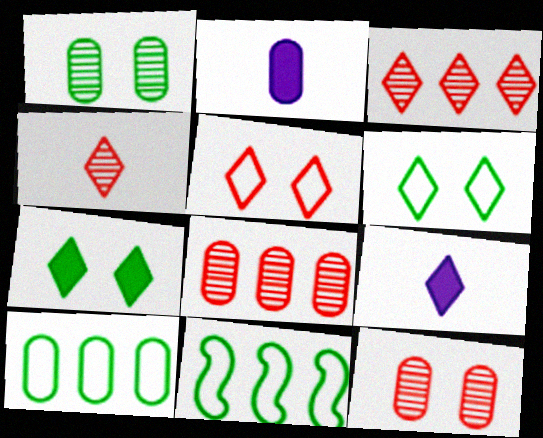[[2, 10, 12], 
[3, 6, 9], 
[9, 11, 12]]